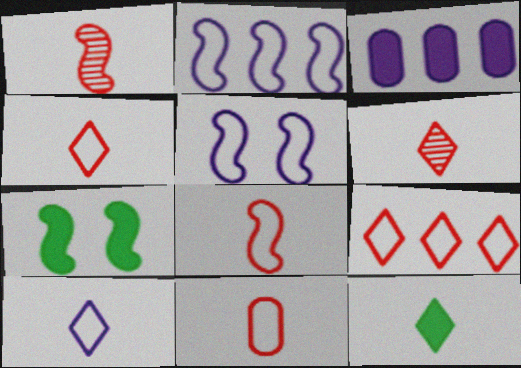[[1, 2, 7], 
[4, 8, 11], 
[6, 10, 12]]